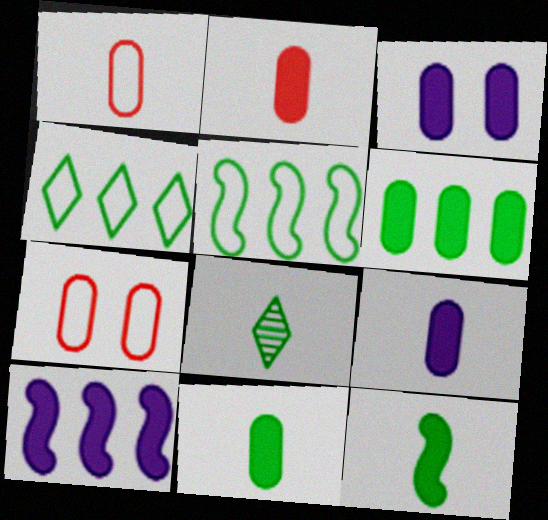[[2, 3, 6], 
[2, 9, 11], 
[7, 8, 10]]